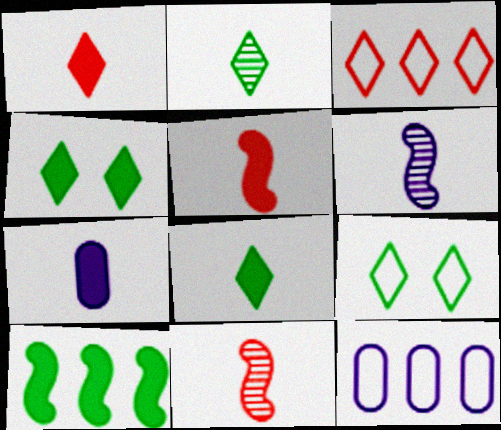[[4, 11, 12], 
[5, 7, 8]]